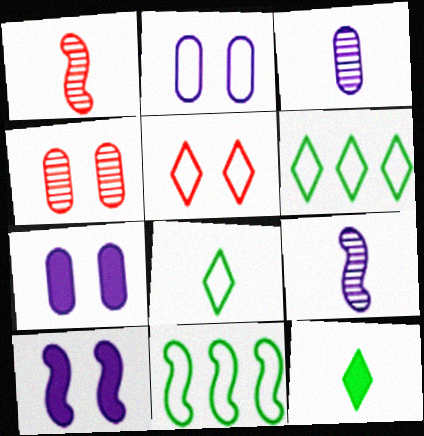[[1, 6, 7], 
[1, 10, 11]]